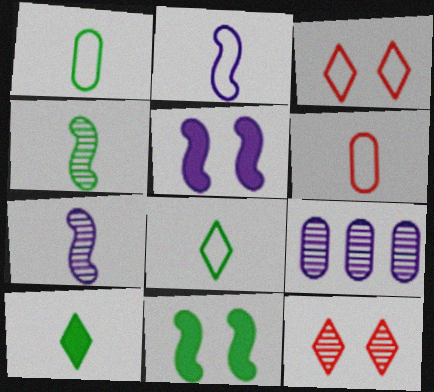[[1, 4, 10], 
[2, 6, 8], 
[4, 9, 12], 
[6, 7, 10]]